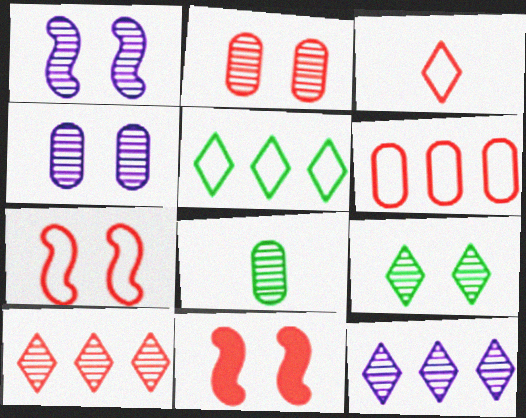[[1, 2, 9], 
[1, 8, 10], 
[3, 6, 7]]